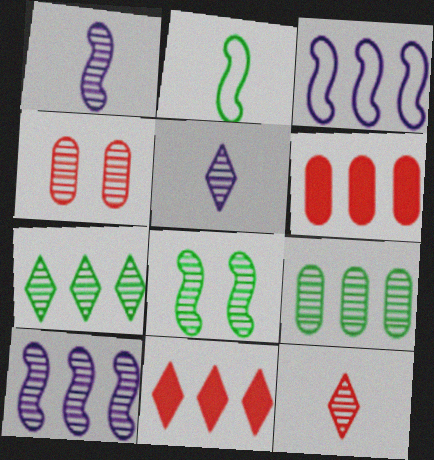[[1, 4, 7], 
[3, 6, 7], 
[3, 9, 11]]